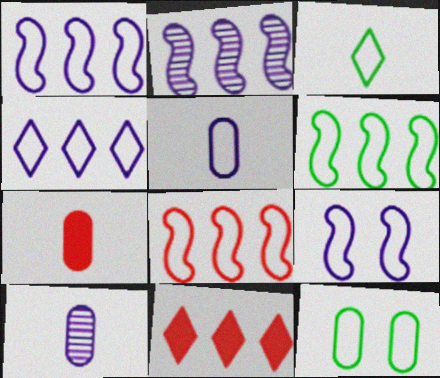[[1, 6, 8], 
[3, 6, 12], 
[4, 5, 9]]